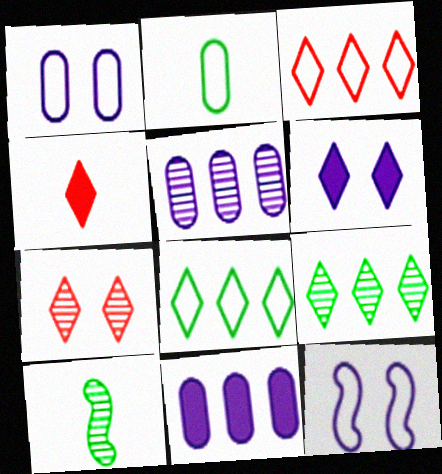[[2, 3, 12], 
[3, 4, 7], 
[5, 7, 10]]